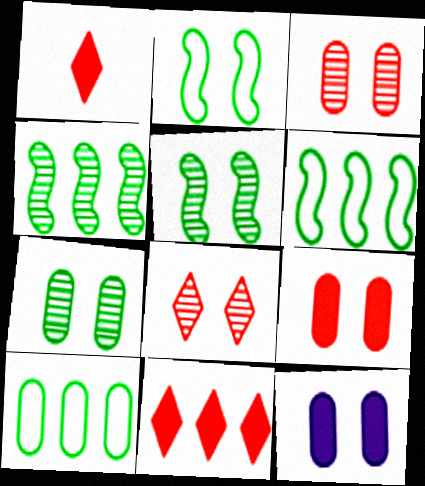[[2, 8, 12]]